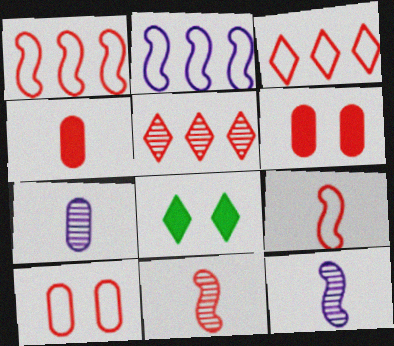[[1, 7, 8], 
[3, 6, 11], 
[3, 9, 10], 
[5, 6, 9]]